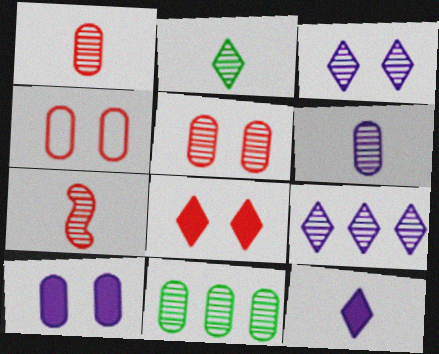[[2, 6, 7], 
[3, 7, 11], 
[5, 6, 11]]